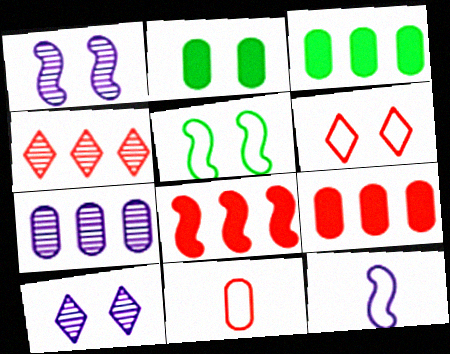[[1, 2, 6], 
[2, 4, 12], 
[2, 7, 11]]